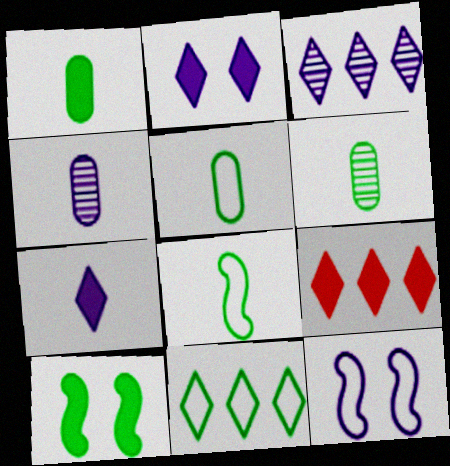[[1, 5, 6], 
[3, 9, 11], 
[6, 9, 12], 
[6, 10, 11]]